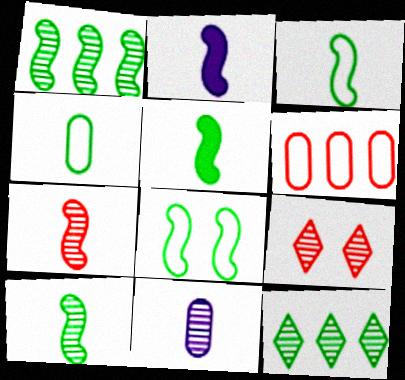[[1, 5, 8], 
[1, 9, 11], 
[2, 3, 7], 
[3, 5, 10]]